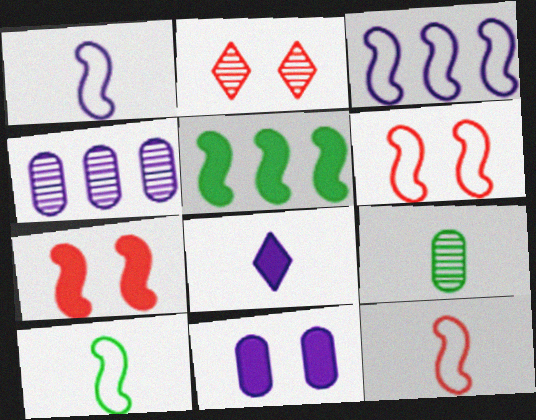[[1, 10, 12], 
[3, 6, 10], 
[8, 9, 12]]